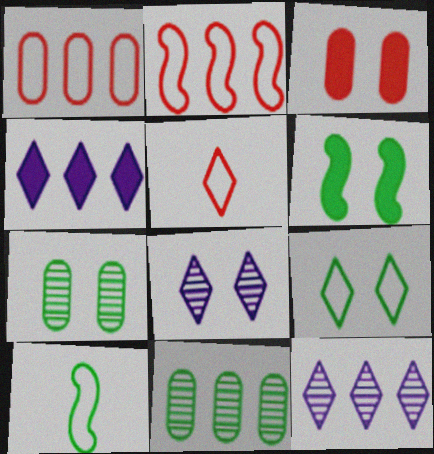[[2, 4, 11], 
[3, 10, 12], 
[6, 7, 9]]